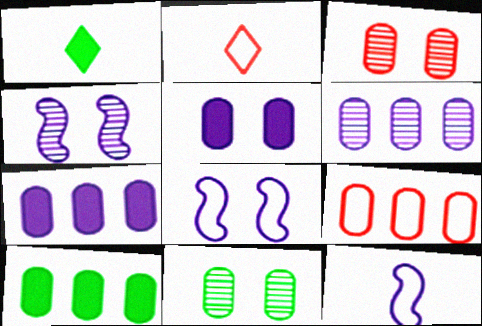[[1, 4, 9], 
[2, 4, 10], 
[6, 9, 10]]